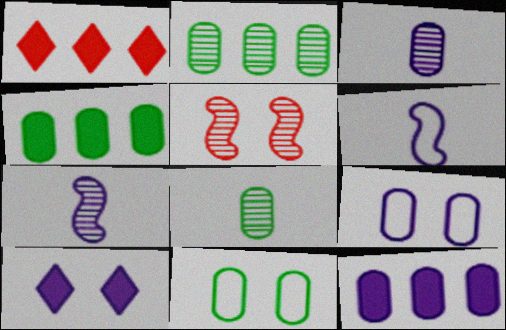[[1, 7, 11], 
[3, 9, 12], 
[4, 8, 11], 
[5, 10, 11]]